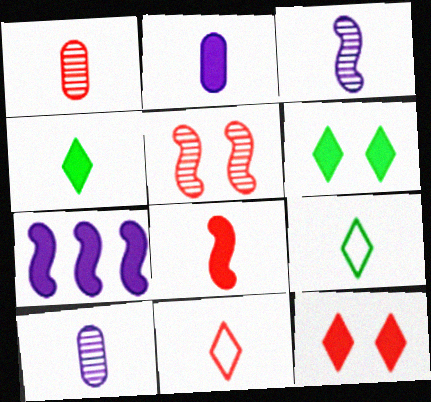[[1, 8, 11], 
[2, 4, 8], 
[8, 9, 10]]